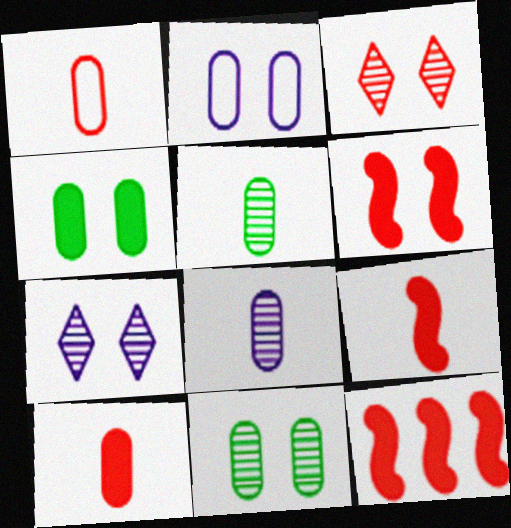[[1, 3, 12], 
[6, 9, 12]]